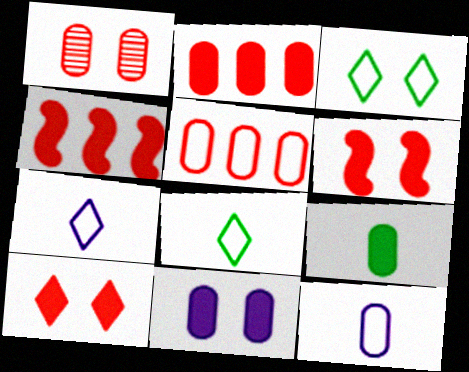[[2, 9, 11]]